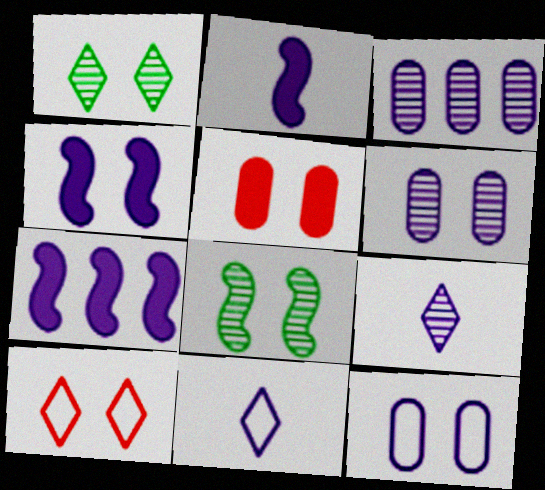[[2, 4, 7], 
[3, 4, 11], 
[6, 7, 11], 
[7, 9, 12]]